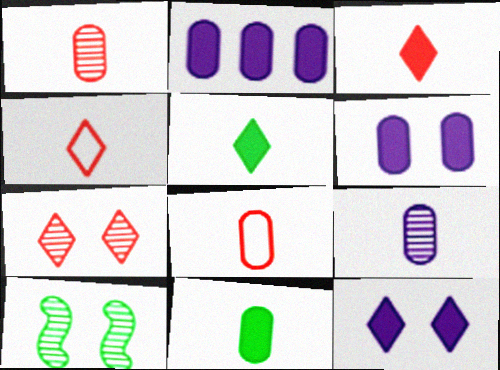[[2, 4, 10], 
[8, 9, 11]]